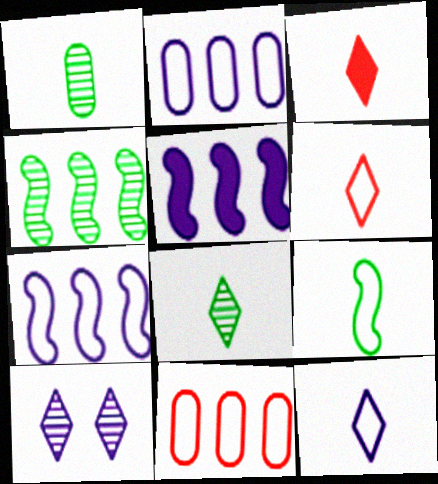[[3, 8, 12]]